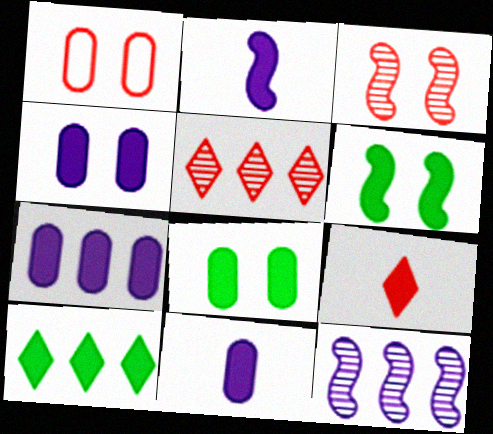[[4, 7, 11], 
[6, 7, 9]]